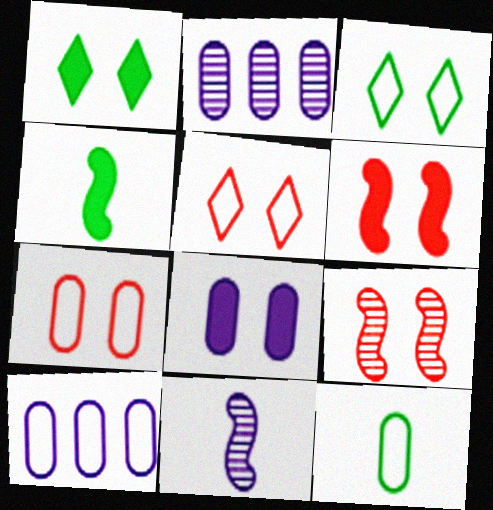[[1, 6, 8], 
[2, 4, 5], 
[3, 8, 9], 
[7, 10, 12]]